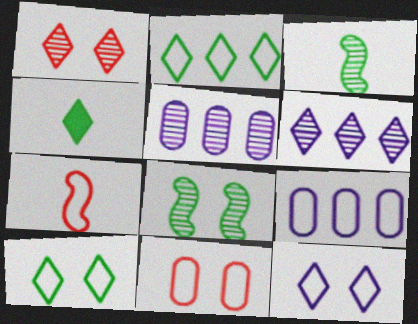[[1, 3, 5], 
[7, 9, 10]]